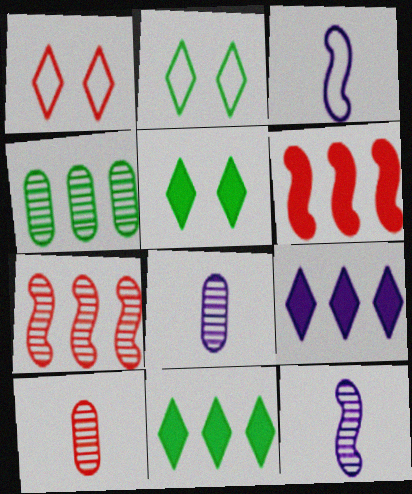[[1, 6, 10], 
[2, 6, 8]]